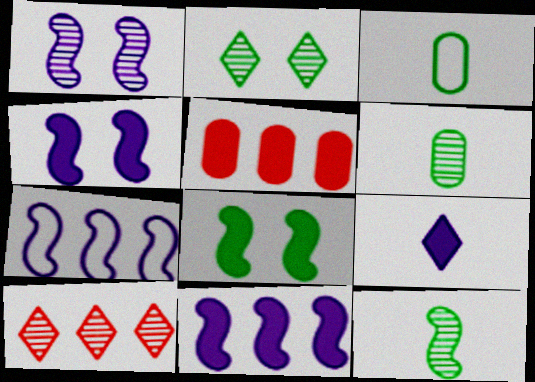[[1, 6, 10], 
[3, 4, 10], 
[5, 8, 9]]